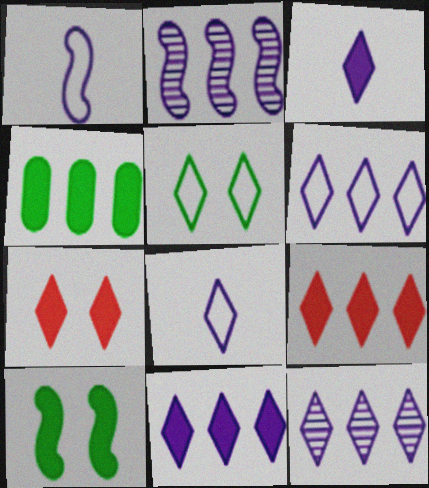[[6, 11, 12]]